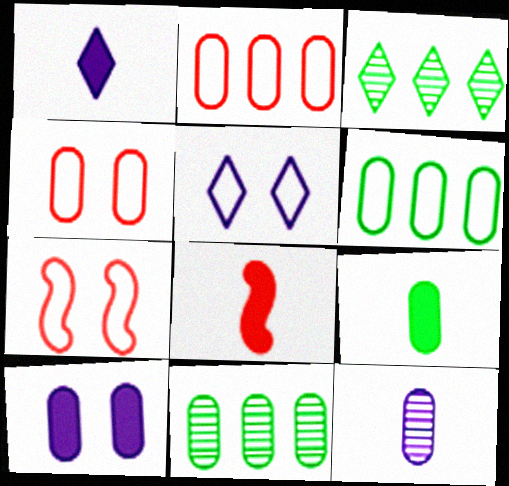[[1, 7, 11], 
[1, 8, 9], 
[5, 8, 11]]